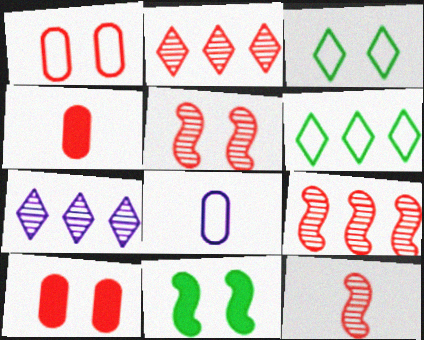[[2, 8, 11], 
[5, 9, 12]]